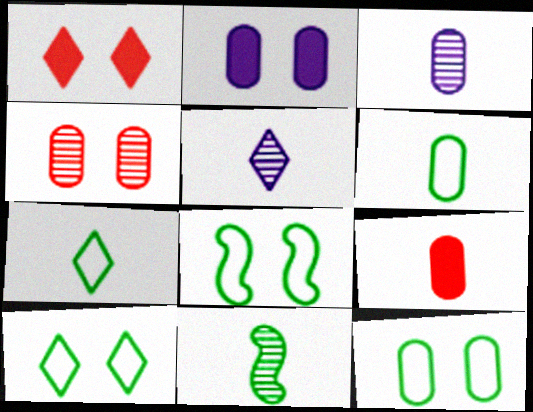[[2, 4, 12], 
[3, 6, 9], 
[8, 10, 12]]